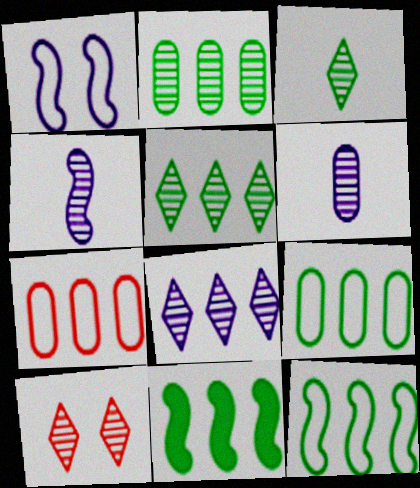[[2, 4, 10], 
[3, 8, 10], 
[5, 9, 11], 
[7, 8, 11]]